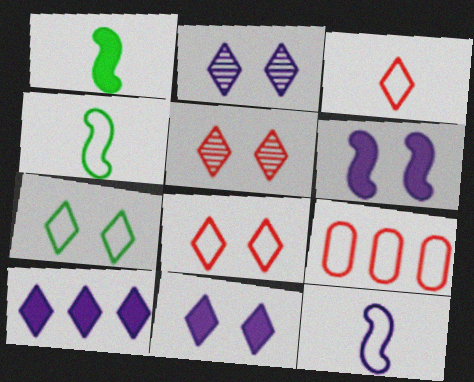[[1, 2, 9], 
[5, 7, 11], 
[7, 9, 12]]